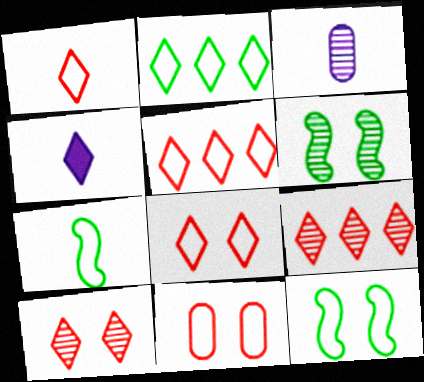[[1, 5, 8], 
[2, 4, 10], 
[3, 6, 9]]